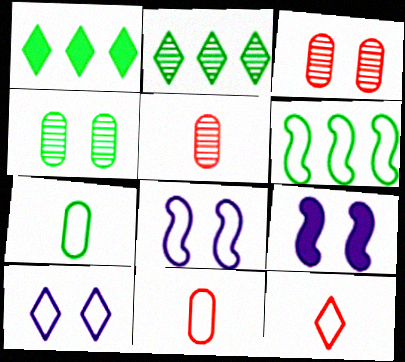[[1, 5, 8], 
[2, 9, 11], 
[6, 10, 11]]